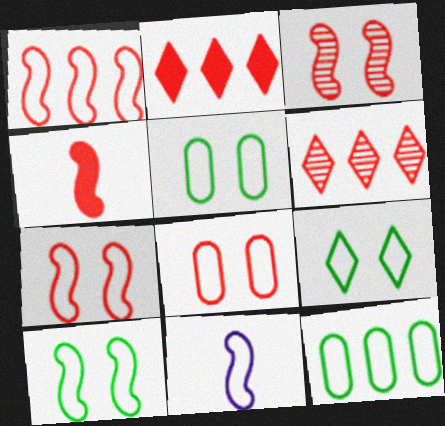[[1, 3, 4], 
[1, 10, 11], 
[4, 6, 8], 
[5, 9, 10]]